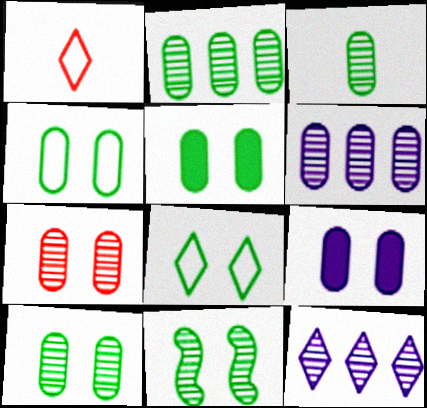[[2, 3, 10], 
[3, 6, 7], 
[4, 5, 10], 
[4, 7, 9], 
[5, 8, 11]]